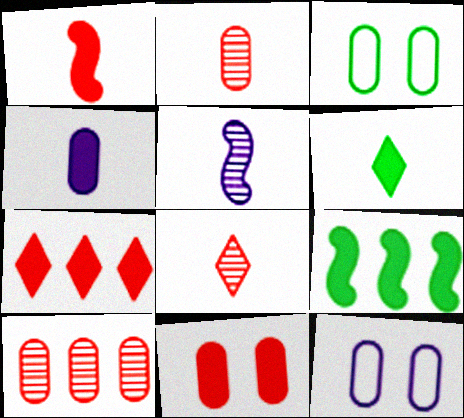[[1, 4, 6], 
[1, 7, 11], 
[3, 4, 10], 
[3, 5, 7], 
[8, 9, 12]]